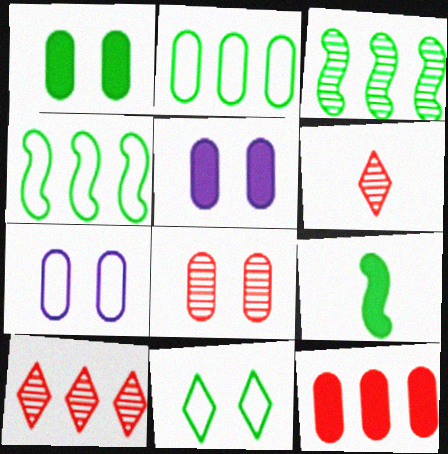[[1, 7, 8], 
[4, 5, 6], 
[7, 9, 10]]